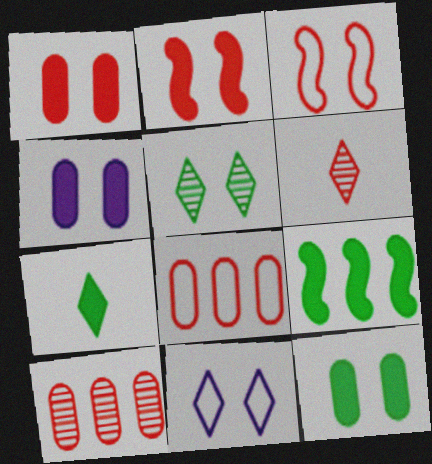[[1, 4, 12], 
[2, 6, 8], 
[3, 4, 5], 
[7, 9, 12]]